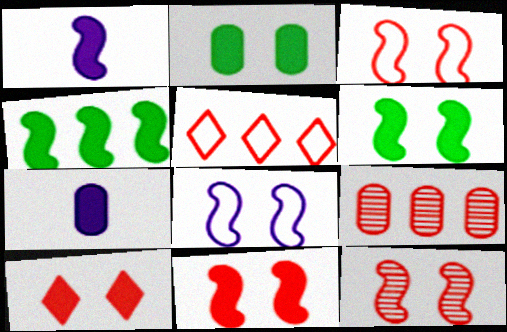[[1, 4, 11], 
[3, 11, 12], 
[4, 7, 10], 
[6, 8, 12]]